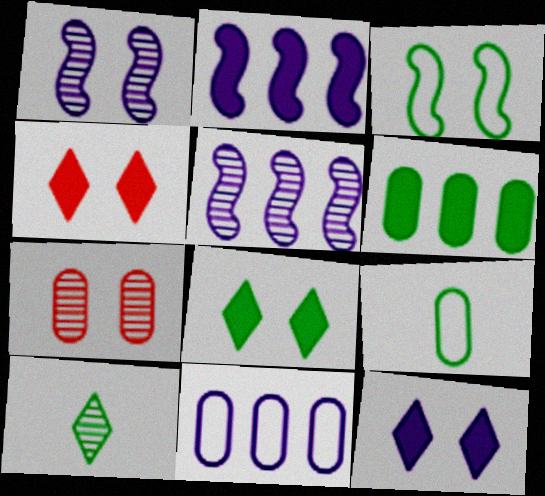[[3, 6, 10], 
[3, 7, 12], 
[4, 5, 9], 
[4, 8, 12], 
[5, 7, 10]]